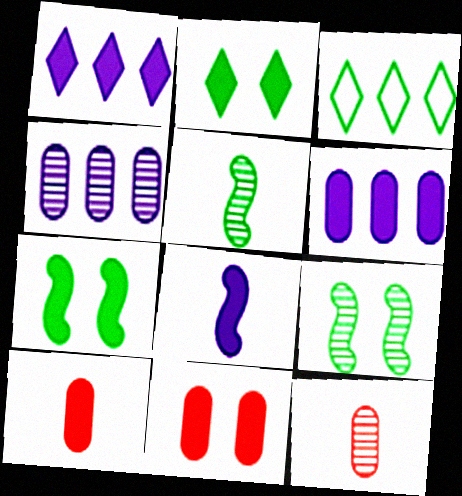[[1, 7, 10]]